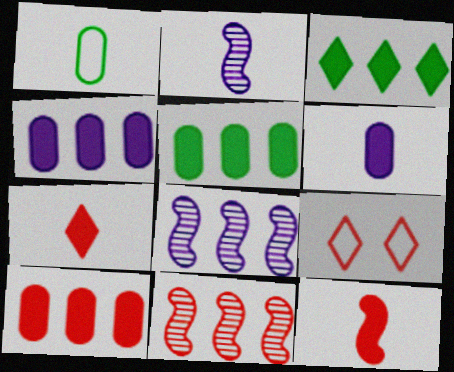[[1, 2, 7], 
[2, 5, 9], 
[4, 5, 10]]